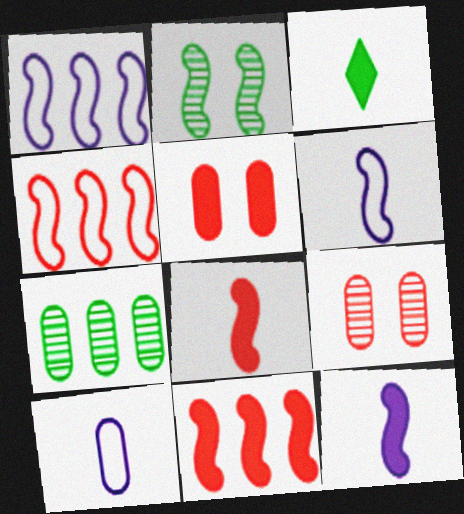[[1, 2, 8], 
[1, 3, 9], 
[2, 4, 12], 
[2, 6, 11], 
[5, 7, 10]]